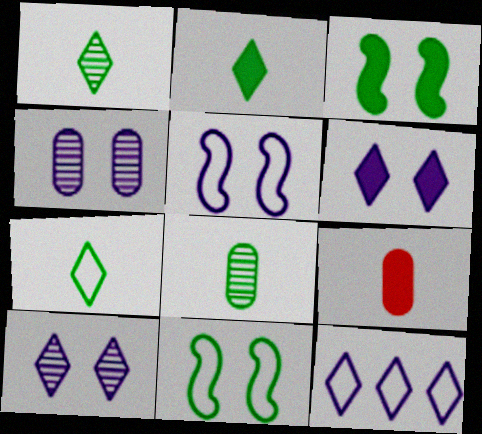[[1, 2, 7], 
[4, 5, 6]]